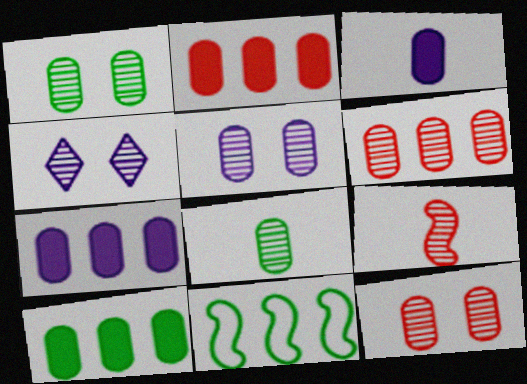[[1, 5, 12], 
[2, 7, 10], 
[5, 6, 8]]